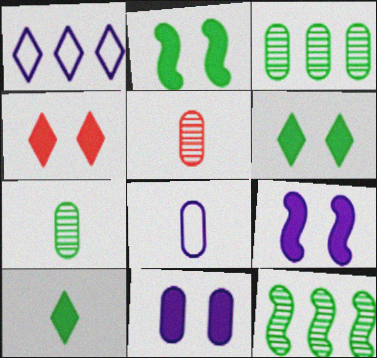[[1, 2, 5], 
[2, 4, 11], 
[4, 8, 12]]